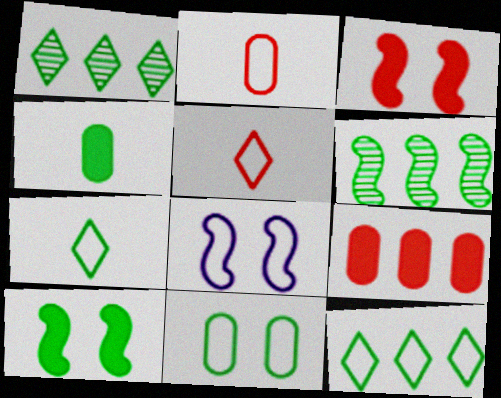[[2, 8, 12]]